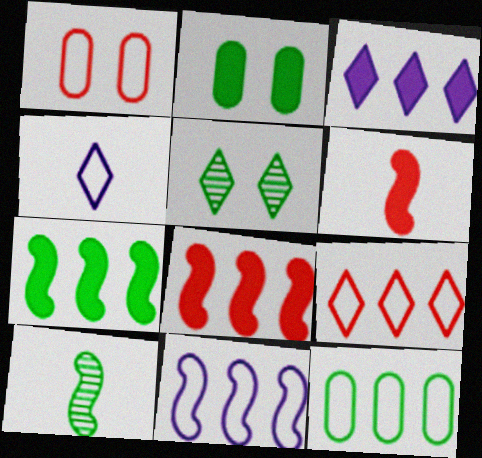[[1, 3, 10], 
[2, 3, 6], 
[9, 11, 12]]